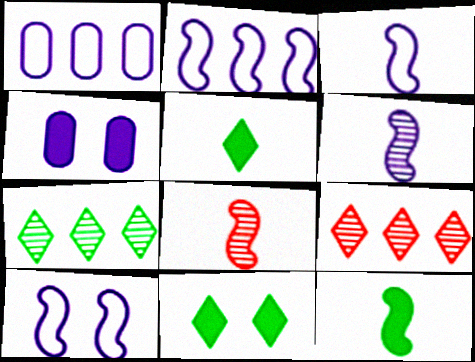[[1, 8, 11], 
[2, 3, 10], 
[3, 8, 12]]